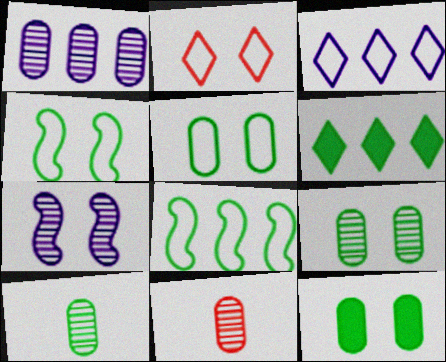[[1, 9, 11], 
[2, 7, 12], 
[4, 6, 10], 
[5, 9, 12]]